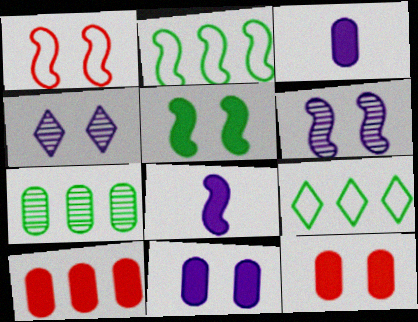[[1, 5, 6]]